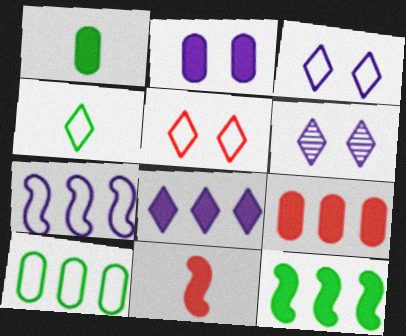[[1, 2, 9], 
[6, 10, 11], 
[8, 9, 12]]